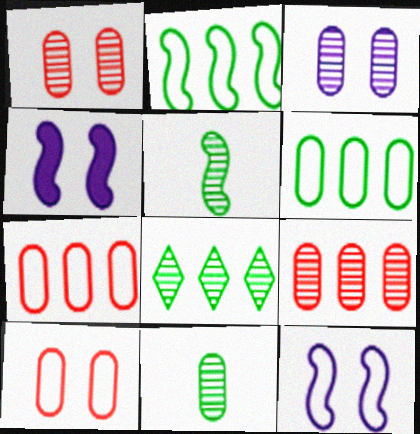[[3, 9, 11]]